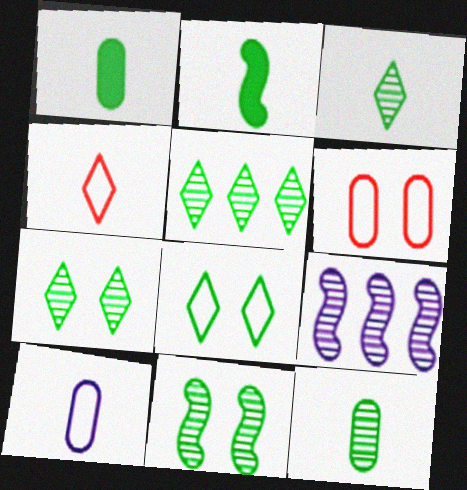[[3, 5, 7], 
[5, 11, 12]]